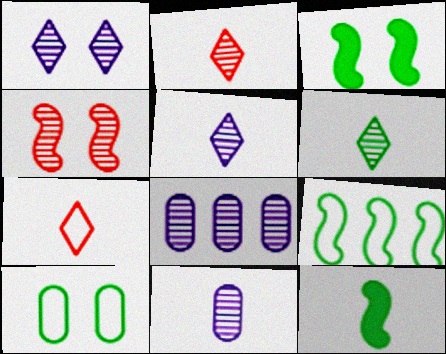[[2, 5, 6], 
[3, 7, 8], 
[4, 6, 8], 
[7, 11, 12]]